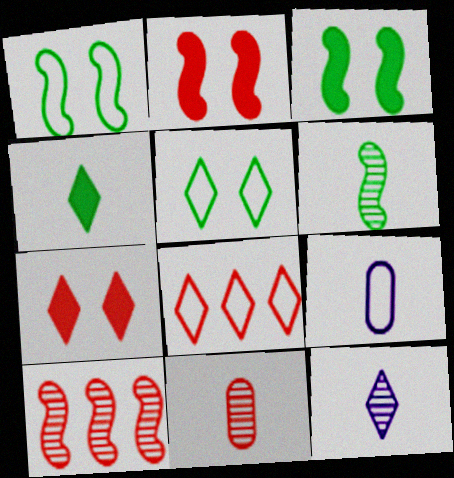[[1, 8, 9], 
[2, 8, 11], 
[6, 11, 12]]